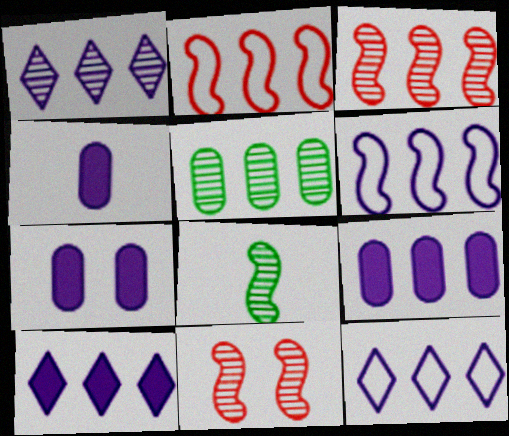[[1, 3, 5], 
[1, 6, 9], 
[1, 10, 12], 
[2, 5, 10], 
[4, 7, 9]]